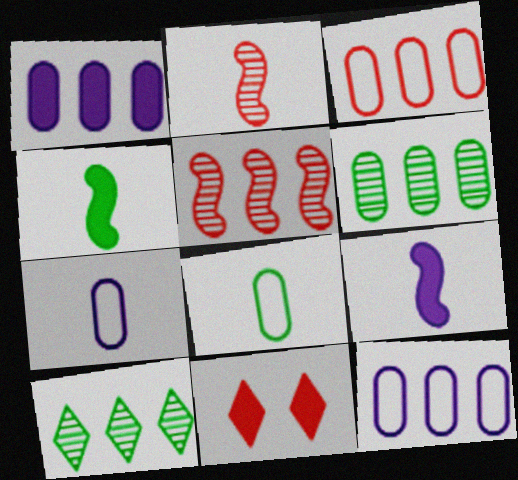[[1, 3, 6], 
[1, 4, 11], 
[2, 3, 11]]